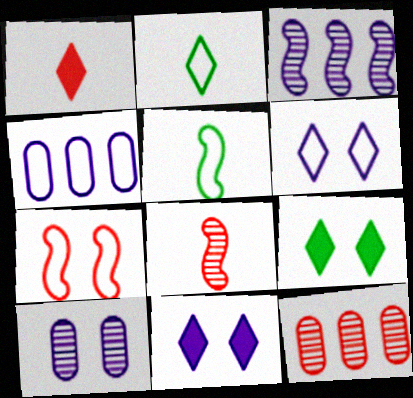[[1, 7, 12], 
[2, 4, 7], 
[4, 8, 9], 
[5, 11, 12], 
[7, 9, 10]]